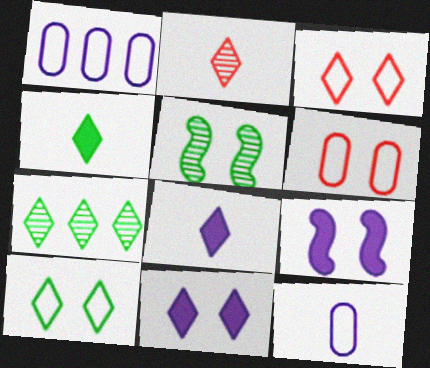[[3, 7, 8], 
[4, 7, 10], 
[5, 6, 11]]